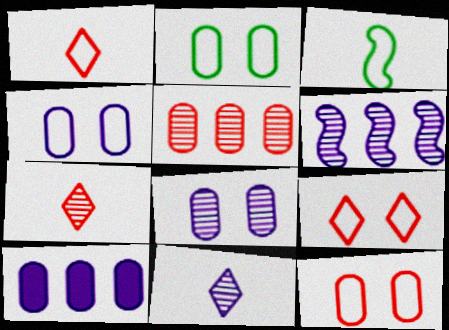[[2, 4, 12], 
[6, 8, 11]]